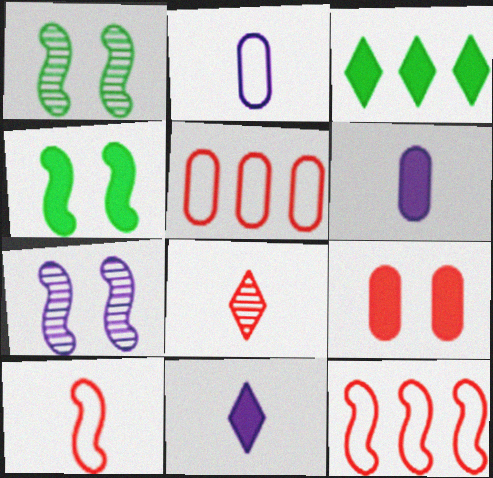[[1, 5, 11], 
[8, 9, 12]]